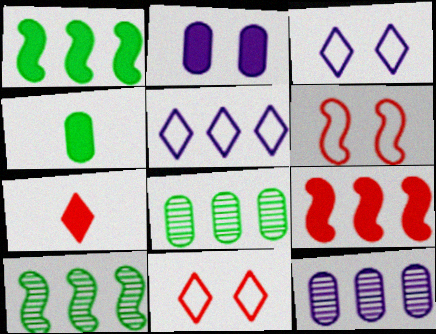[[1, 2, 7], 
[5, 8, 9]]